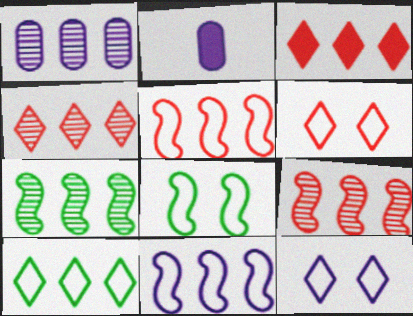[[1, 4, 7], 
[2, 4, 8], 
[2, 6, 7]]